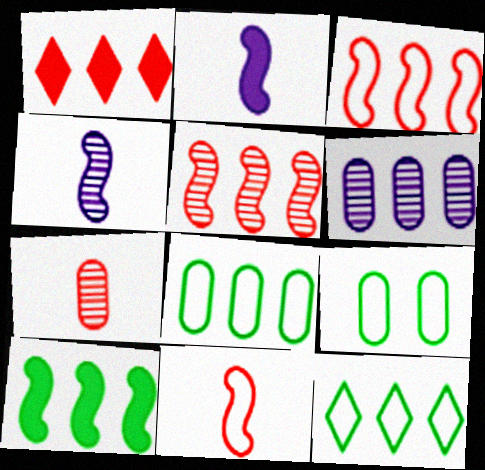[[1, 4, 9]]